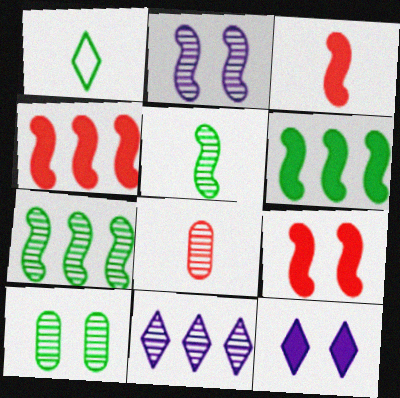[[1, 6, 10], 
[3, 4, 9]]